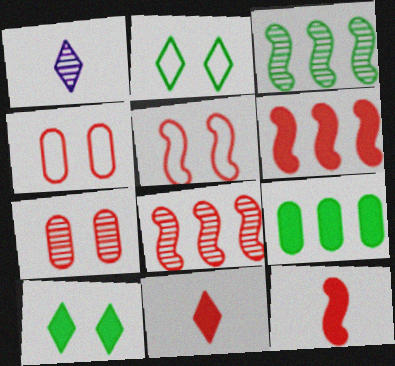[[1, 3, 7], 
[1, 5, 9], 
[4, 8, 11], 
[5, 8, 12]]